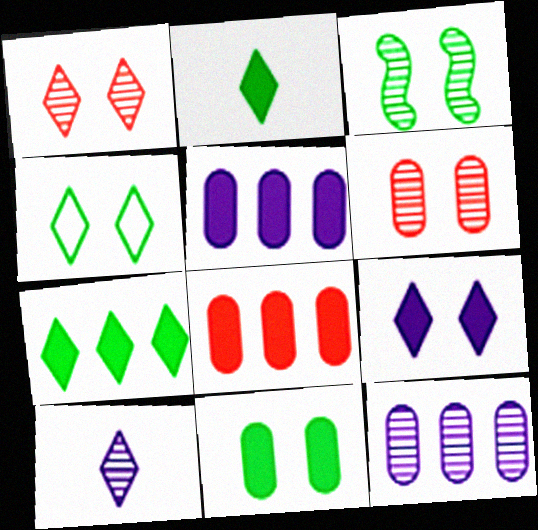[[1, 4, 9], 
[3, 4, 11]]